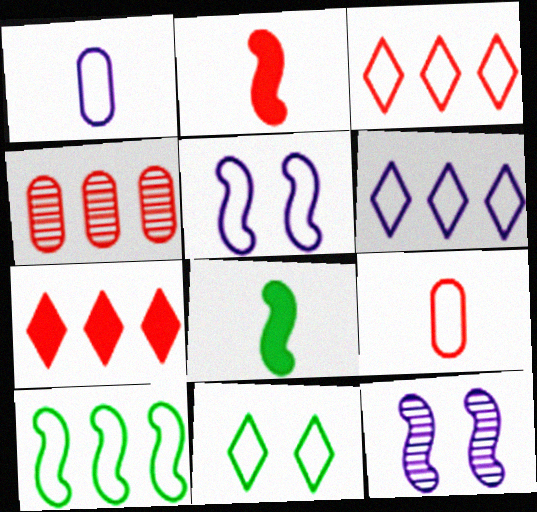[[1, 5, 6], 
[2, 10, 12]]